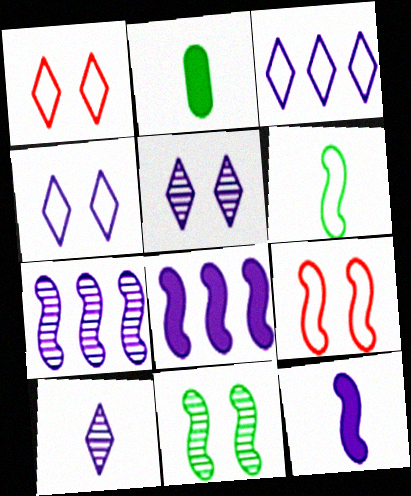[[1, 2, 7]]